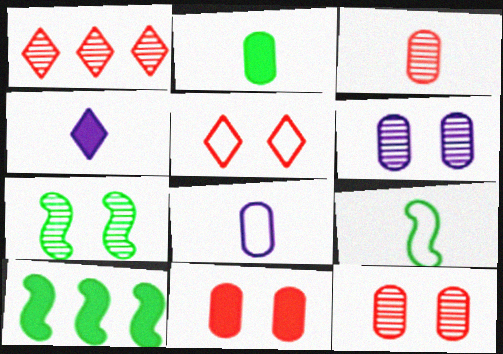[[2, 3, 8], 
[3, 4, 9], 
[4, 10, 11], 
[7, 9, 10]]